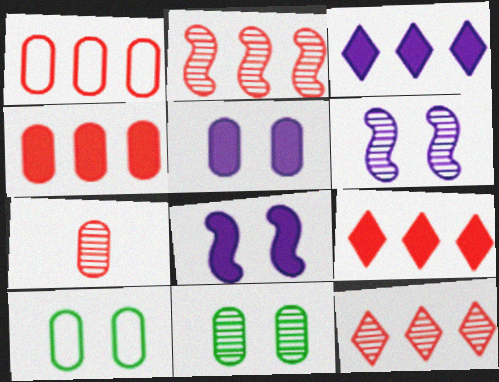[[1, 2, 9]]